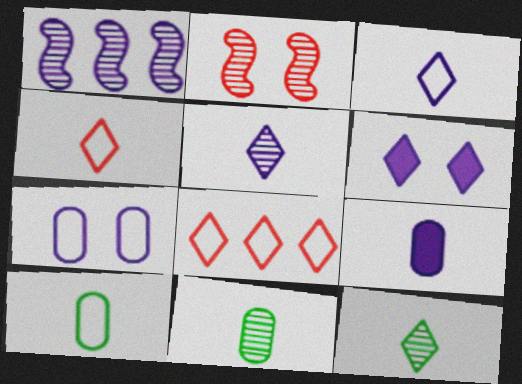[[6, 8, 12]]